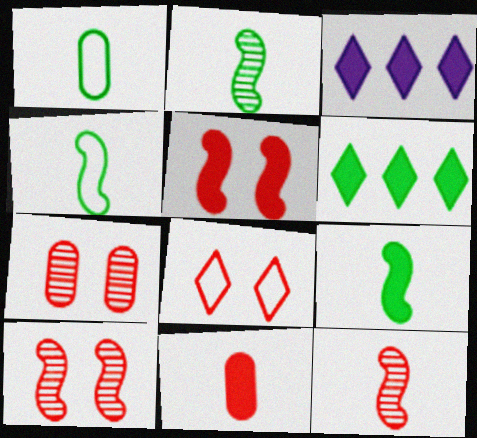[[1, 3, 10], 
[2, 4, 9], 
[3, 4, 7], 
[5, 7, 8]]